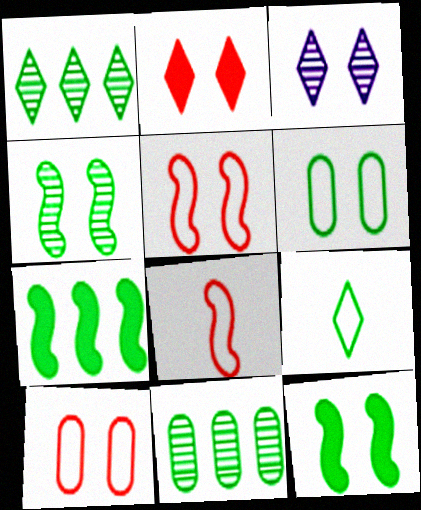[[3, 10, 12], 
[9, 11, 12]]